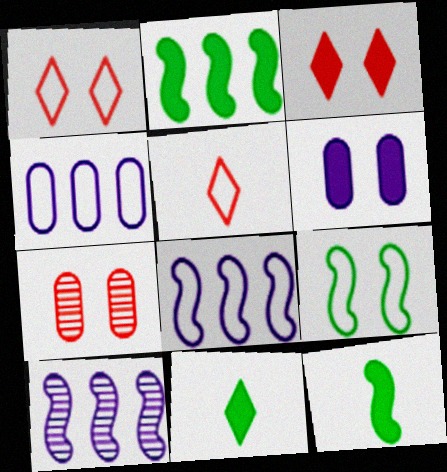[[4, 5, 9], 
[7, 8, 11]]